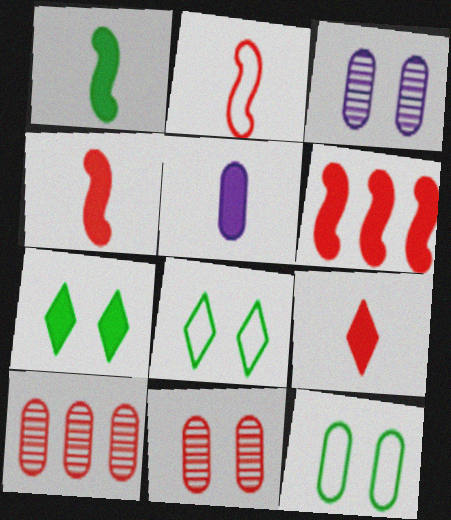[[1, 5, 9], 
[5, 6, 7], 
[5, 10, 12]]